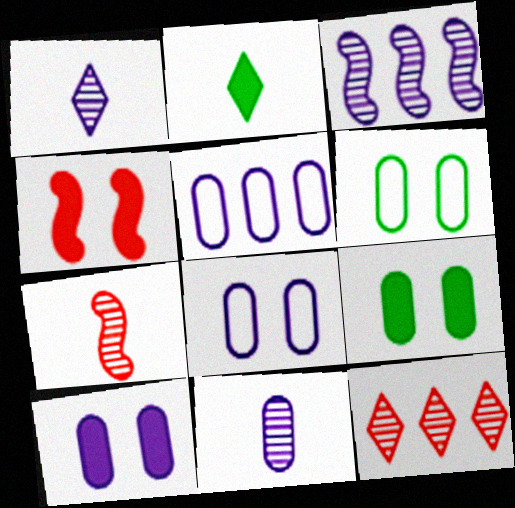[[5, 10, 11]]